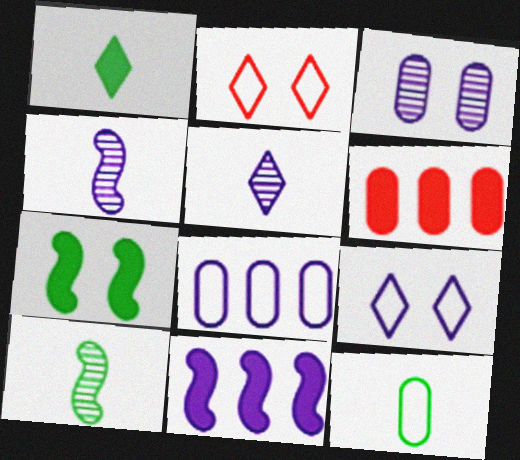[[1, 10, 12], 
[2, 3, 7], 
[3, 6, 12], 
[6, 9, 10]]